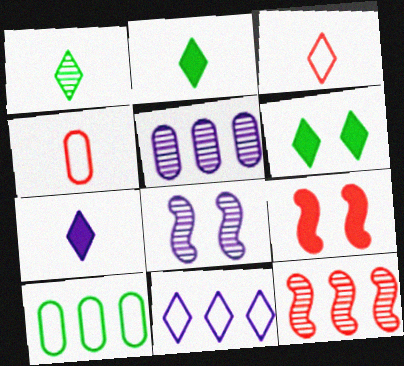[[1, 3, 7]]